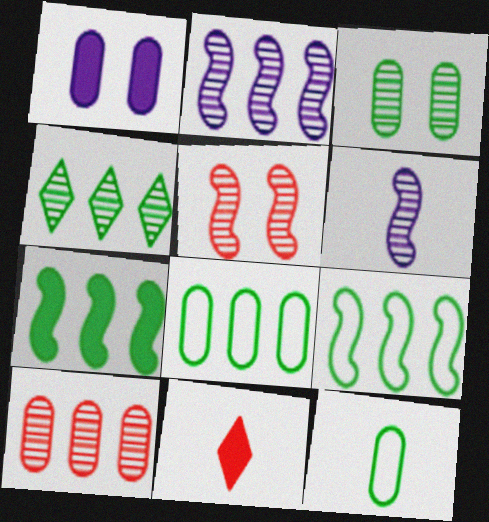[[1, 7, 11], 
[1, 10, 12], 
[2, 4, 10], 
[4, 7, 8], 
[6, 11, 12]]